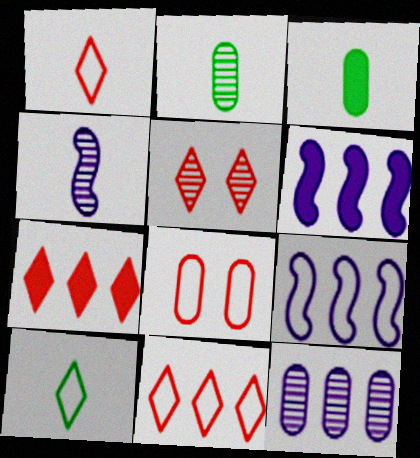[[1, 3, 4], 
[1, 5, 7], 
[3, 5, 9], 
[3, 8, 12], 
[8, 9, 10]]